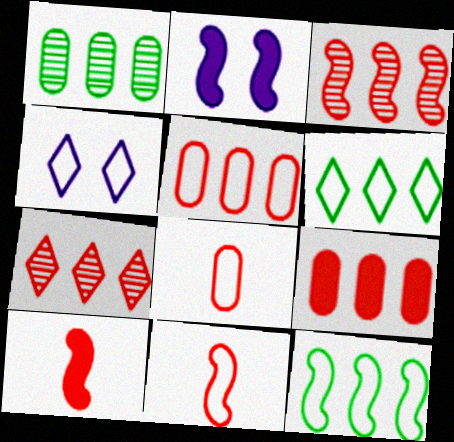[[1, 4, 10], 
[4, 8, 12]]